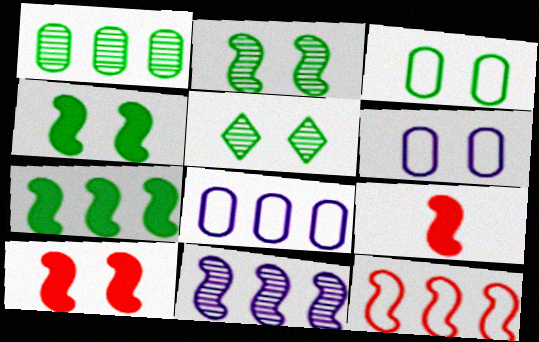[[3, 4, 5], 
[5, 6, 10], 
[5, 8, 9], 
[7, 11, 12]]